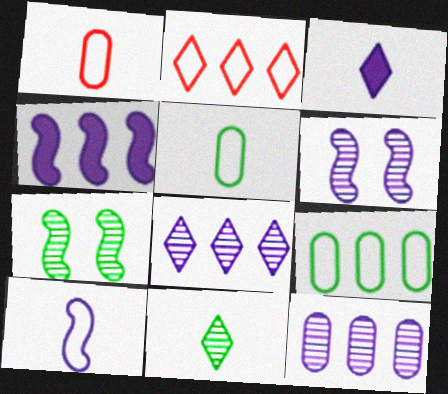[[4, 6, 10]]